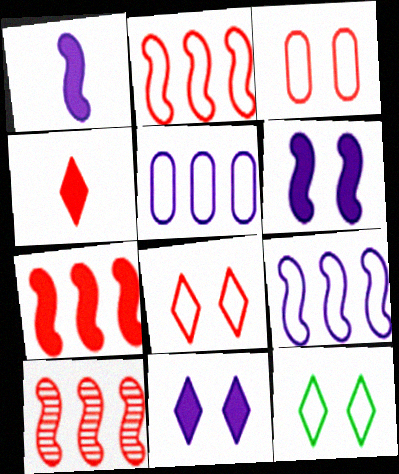[[2, 7, 10], 
[3, 4, 10]]